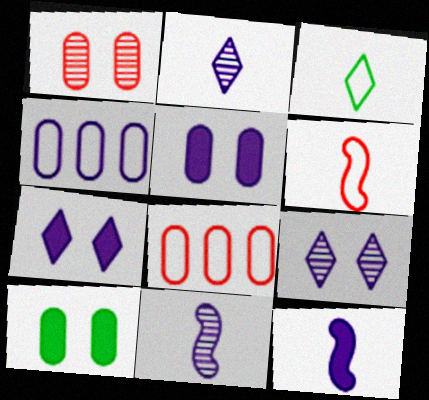[[4, 7, 11], 
[4, 9, 12]]